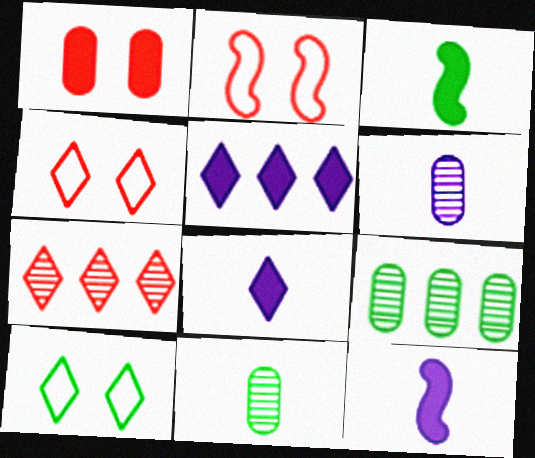[[1, 3, 5], 
[2, 5, 11], 
[2, 8, 9], 
[3, 9, 10], 
[4, 9, 12], 
[7, 8, 10]]